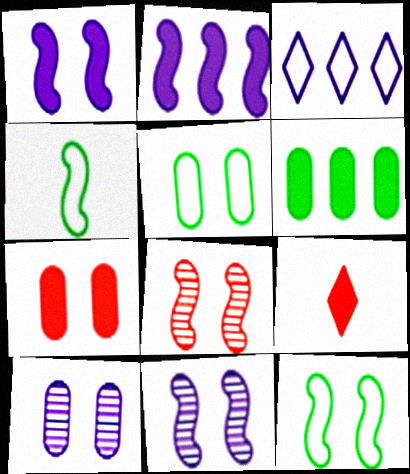[[1, 6, 9], 
[1, 8, 12], 
[2, 4, 8], 
[5, 7, 10]]